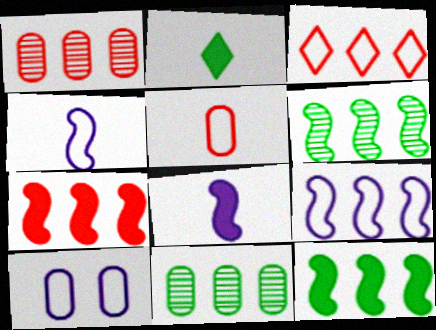[[1, 3, 7], 
[6, 7, 9]]